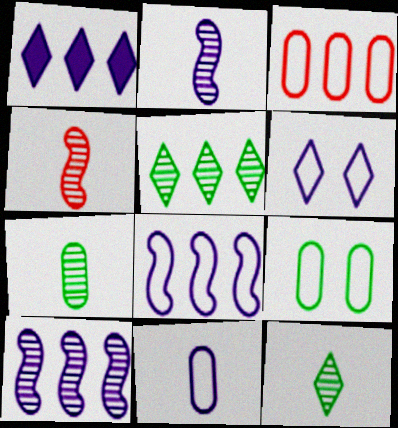[[1, 4, 9], 
[3, 9, 11], 
[6, 8, 11]]